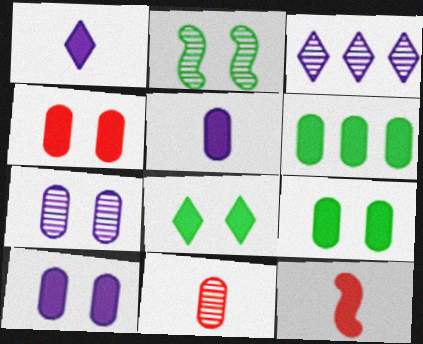[[2, 3, 11], 
[4, 5, 6], 
[4, 9, 10]]